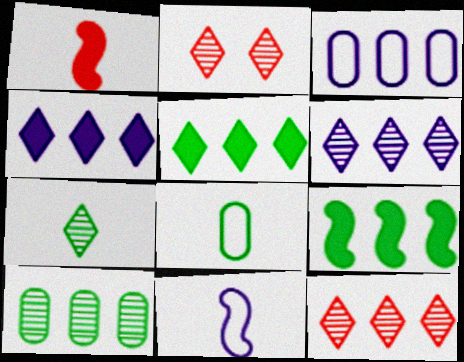[[2, 6, 7], 
[3, 9, 12]]